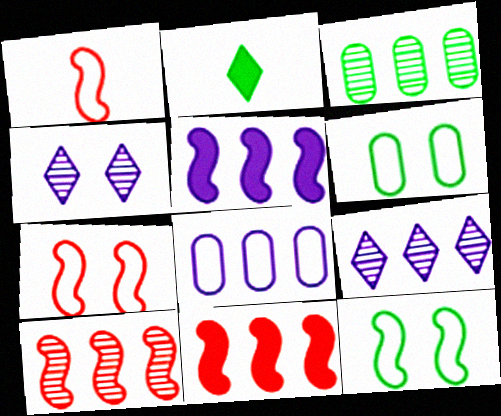[[2, 3, 12], 
[3, 9, 10], 
[5, 8, 9]]